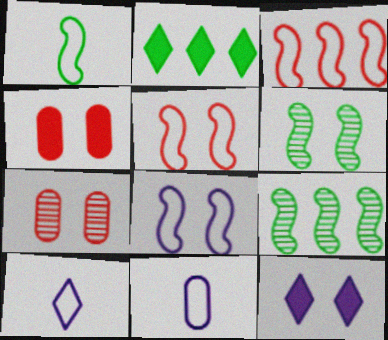[[1, 3, 8], 
[4, 9, 10]]